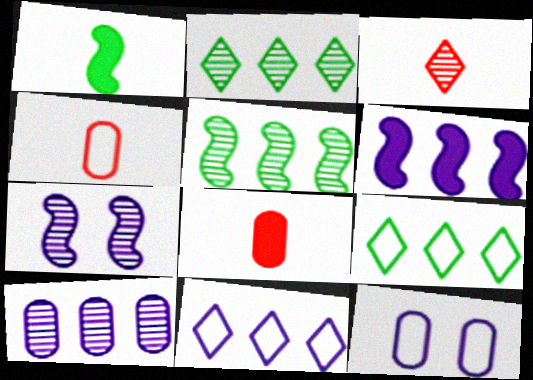[[6, 10, 11], 
[7, 8, 9]]